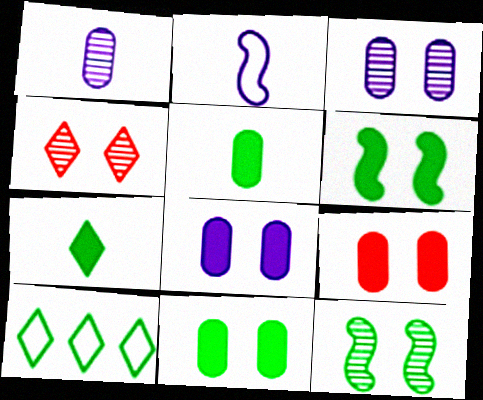[[3, 4, 12], 
[5, 10, 12], 
[8, 9, 11]]